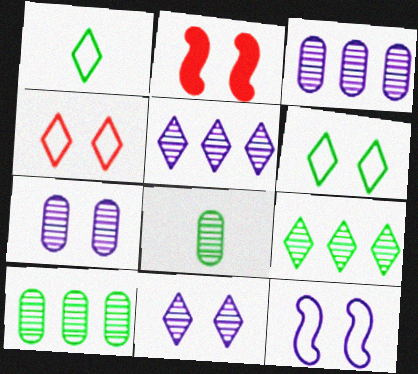[[1, 2, 3], 
[2, 6, 7]]